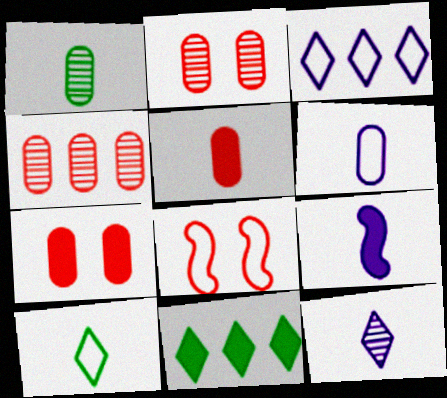[[1, 5, 6], 
[6, 9, 12], 
[7, 9, 11]]